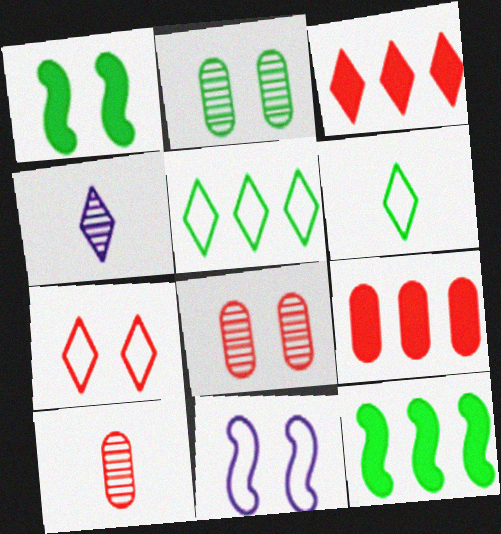[[2, 6, 12]]